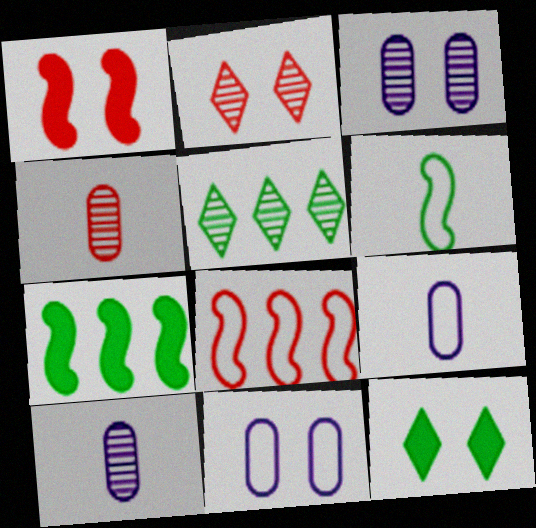[[1, 5, 9], 
[2, 7, 9], 
[8, 10, 12]]